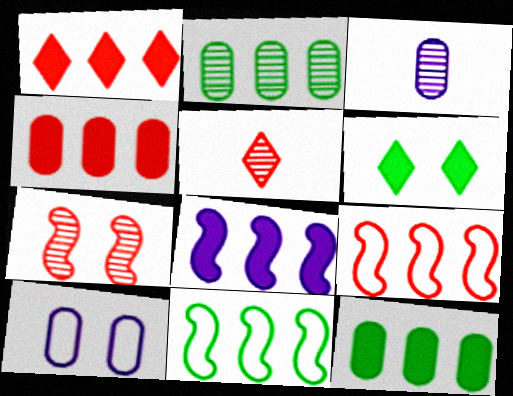[[1, 8, 12], 
[3, 6, 9], 
[6, 7, 10]]